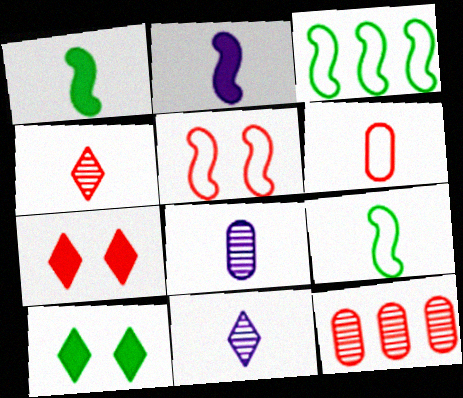[[1, 6, 11], 
[3, 7, 8]]